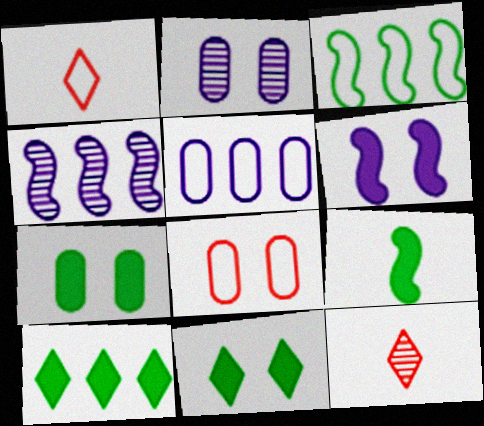[[1, 4, 7], 
[2, 7, 8], 
[7, 9, 10]]